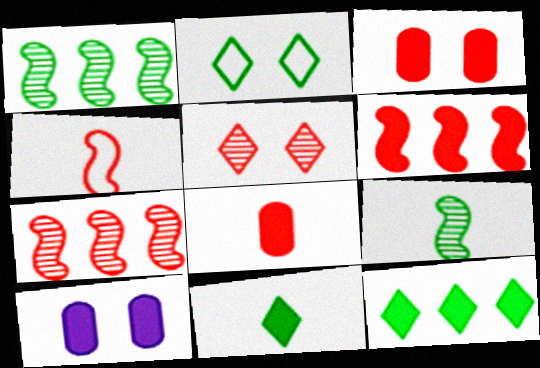[[6, 10, 11]]